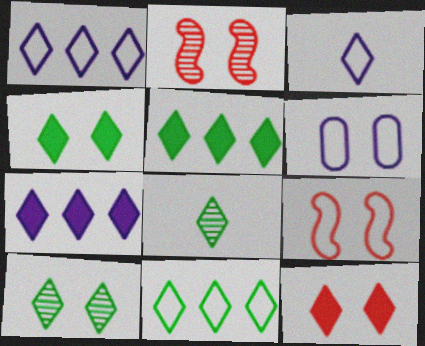[[1, 8, 12], 
[2, 4, 6], 
[4, 8, 11]]